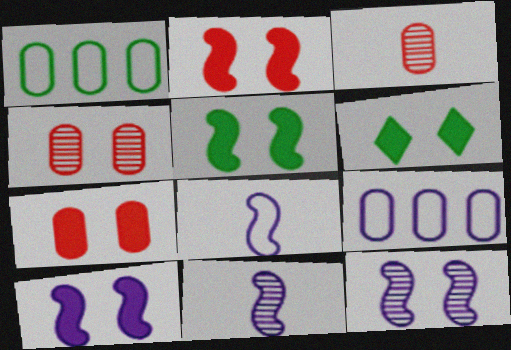[[2, 5, 10], 
[6, 7, 10]]